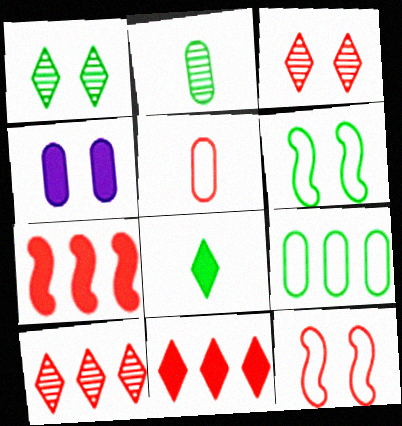[[1, 4, 12], 
[3, 4, 6], 
[3, 5, 7], 
[4, 7, 8]]